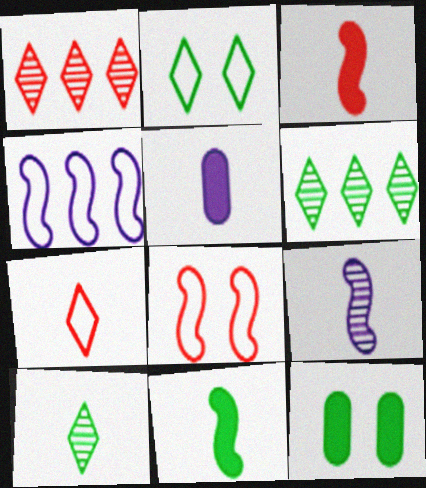[[5, 6, 8]]